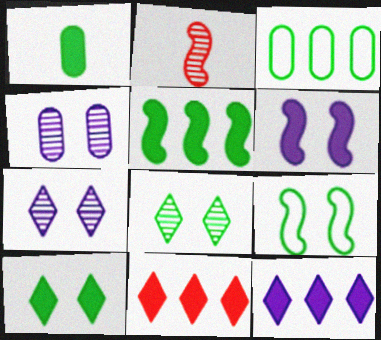[[1, 5, 10], 
[1, 6, 11]]